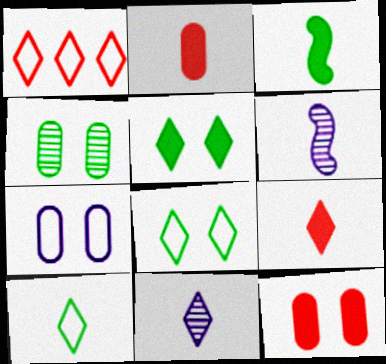[[1, 5, 11], 
[2, 6, 10], 
[4, 7, 12], 
[9, 10, 11]]